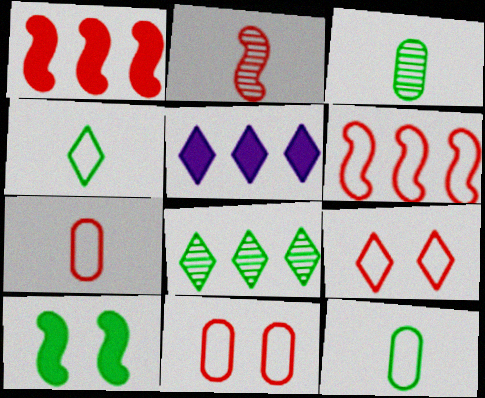[[6, 7, 9], 
[8, 10, 12]]